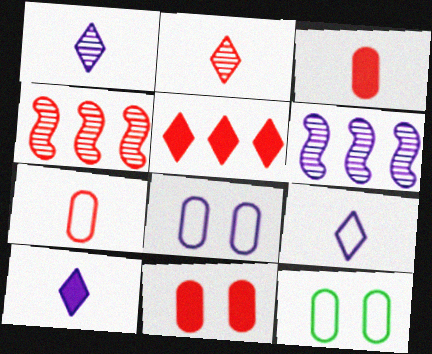[[1, 9, 10], 
[4, 10, 12], 
[6, 8, 10]]